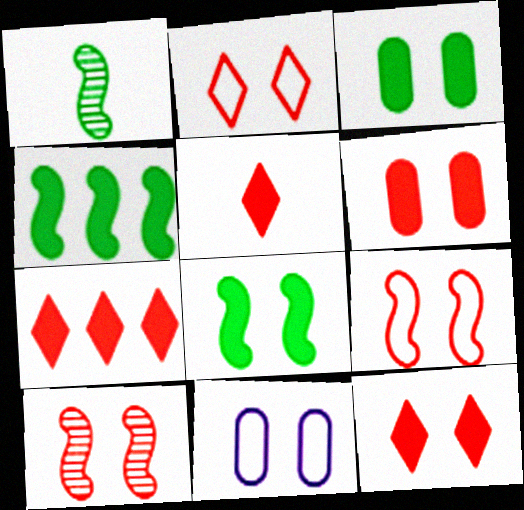[[1, 7, 11], 
[2, 6, 10], 
[5, 7, 12]]